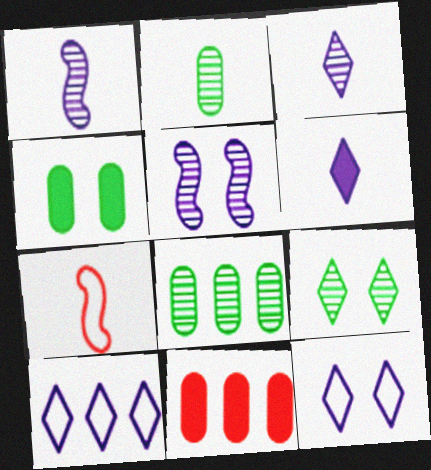[[2, 6, 7]]